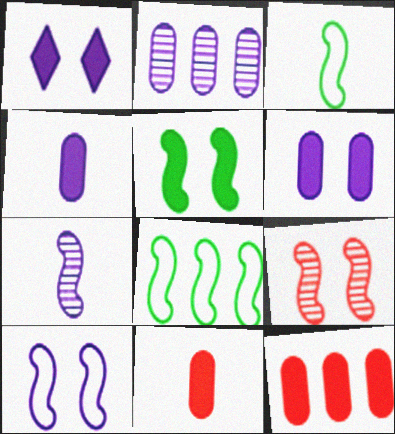[[5, 9, 10]]